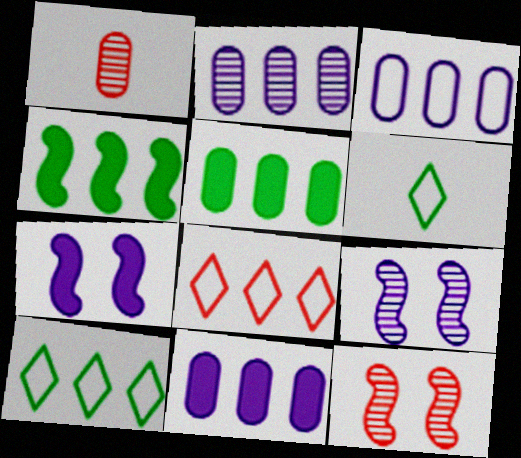[[1, 7, 10], 
[2, 3, 11], 
[2, 4, 8], 
[6, 11, 12]]